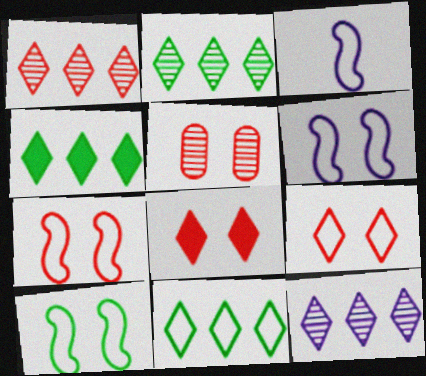[[1, 2, 12], 
[2, 4, 11], 
[3, 4, 5], 
[5, 7, 8], 
[6, 7, 10]]